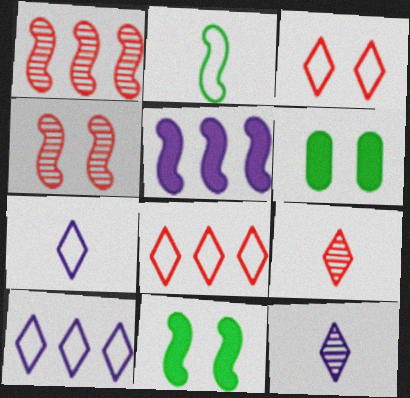[[1, 6, 7], 
[2, 4, 5]]